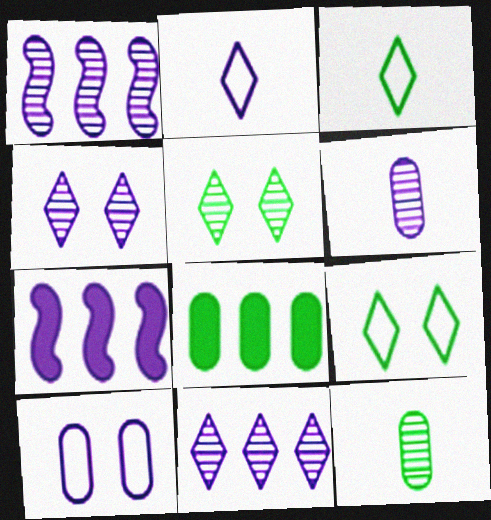[[1, 4, 6]]